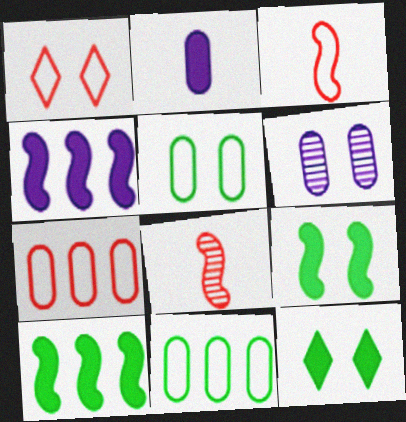[[1, 3, 7], 
[1, 6, 9]]